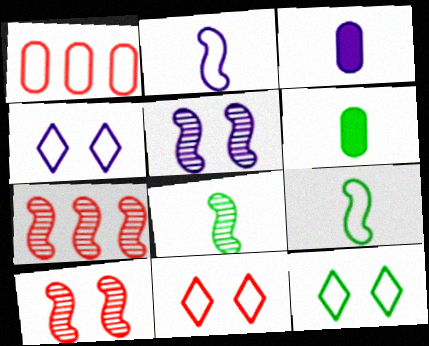[[1, 2, 12], 
[1, 4, 9], 
[3, 7, 12], 
[4, 6, 7], 
[4, 11, 12], 
[5, 7, 8]]